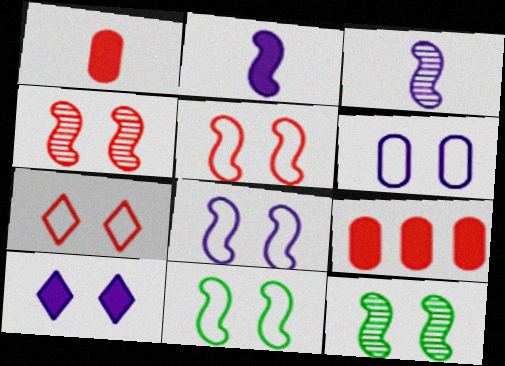[[5, 8, 11], 
[6, 7, 11]]